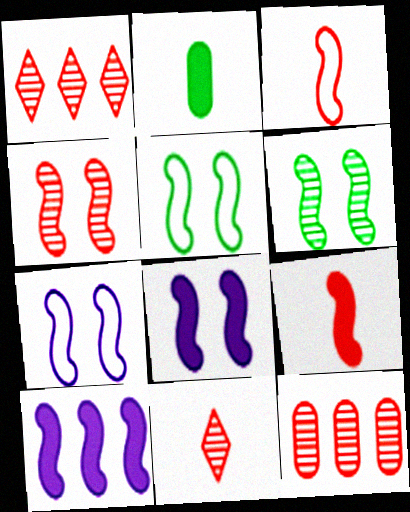[[1, 2, 7], 
[3, 6, 10], 
[4, 5, 8], 
[4, 11, 12]]